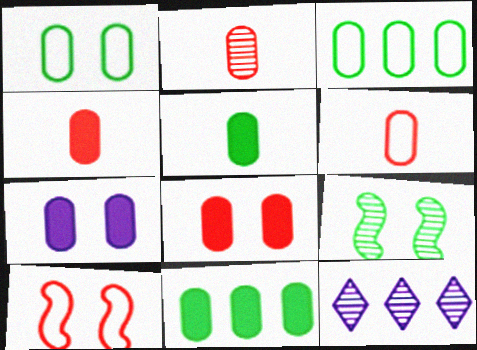[[2, 3, 7], 
[2, 4, 6], 
[2, 9, 12], 
[4, 7, 11], 
[5, 10, 12]]